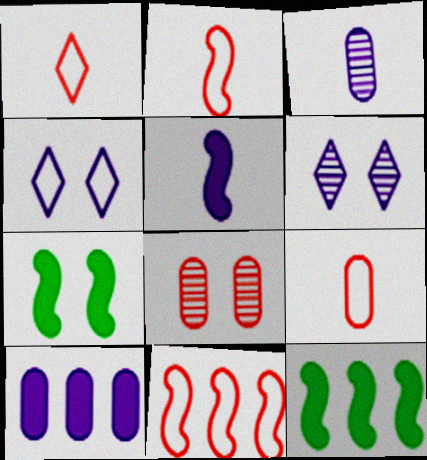[[1, 2, 9], 
[4, 7, 8], 
[6, 9, 12]]